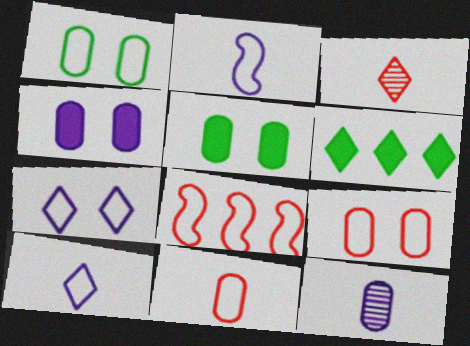[[1, 8, 10], 
[3, 6, 7]]